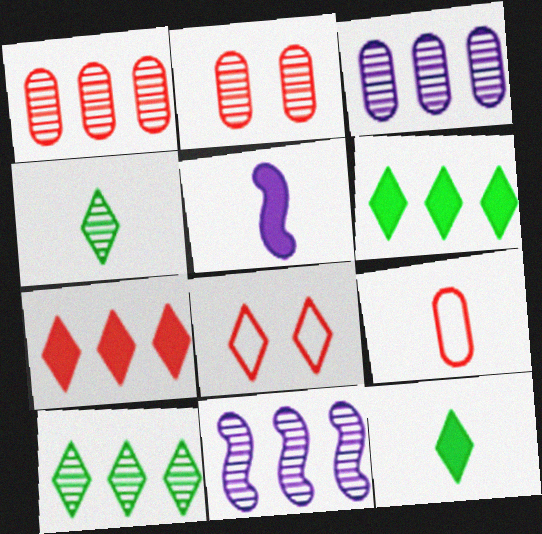[[1, 10, 11], 
[2, 4, 11], 
[4, 5, 9]]